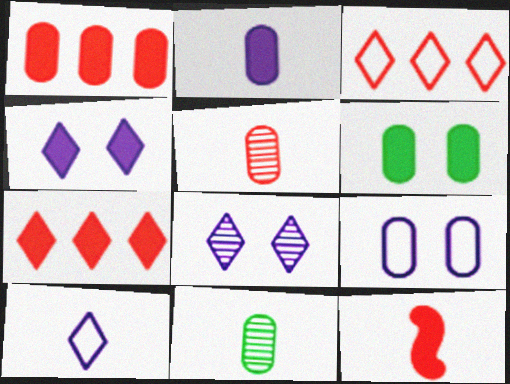[[1, 2, 6], 
[1, 9, 11], 
[10, 11, 12]]